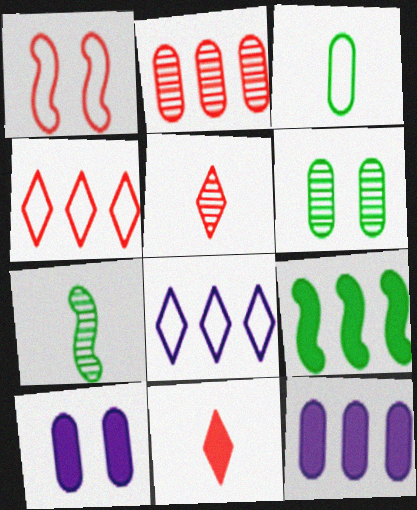[[1, 2, 11], 
[1, 3, 8], 
[2, 3, 10], 
[2, 8, 9], 
[4, 7, 10], 
[9, 10, 11]]